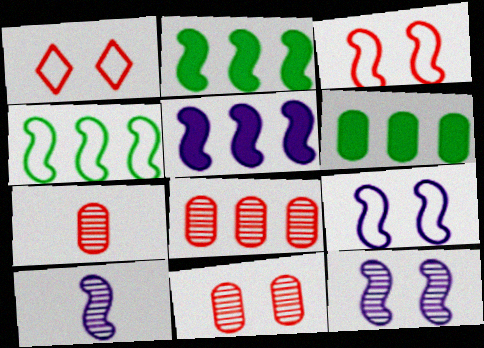[[1, 6, 10], 
[2, 3, 10], 
[5, 9, 10], 
[7, 8, 11]]